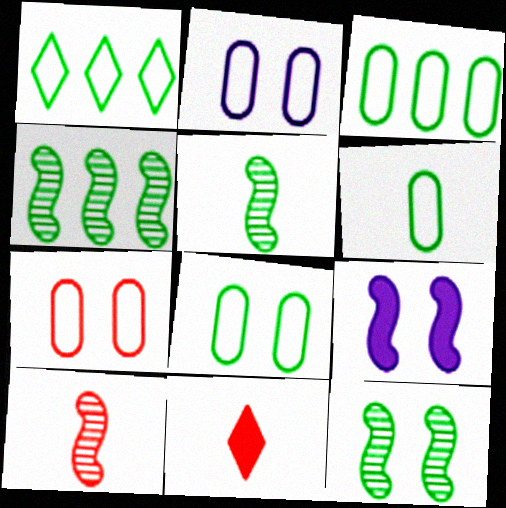[[2, 4, 11], 
[2, 7, 8], 
[3, 6, 8], 
[4, 5, 12]]